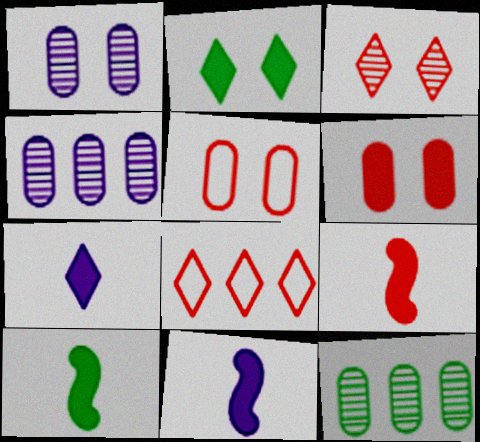[[1, 8, 10], 
[9, 10, 11]]